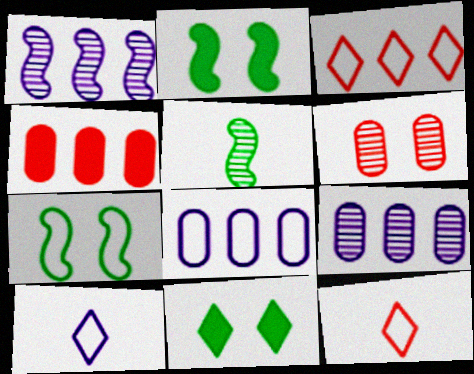[[2, 9, 12], 
[7, 8, 12]]